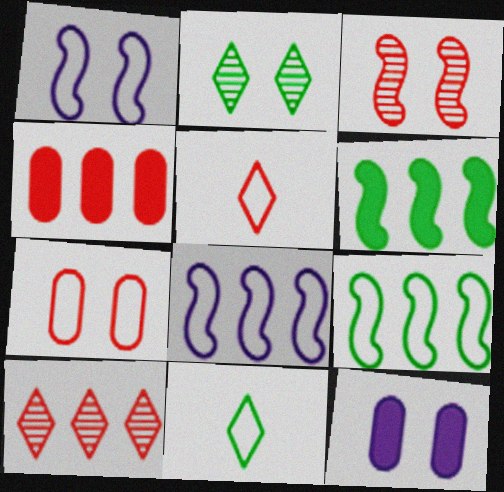[[3, 4, 5], 
[7, 8, 11]]